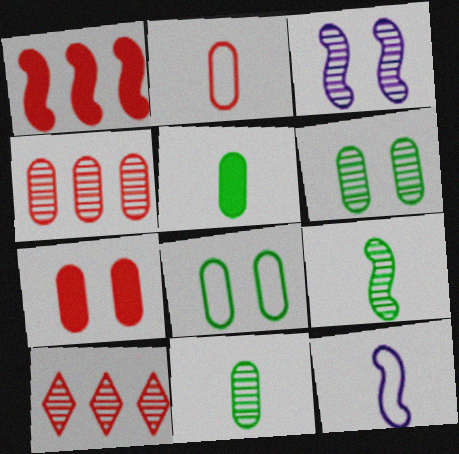[[2, 4, 7], 
[3, 10, 11]]